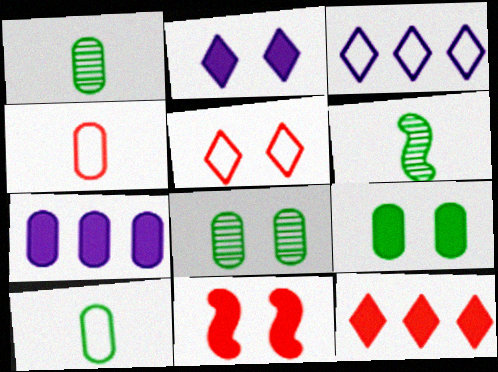[[1, 3, 11], 
[2, 9, 11], 
[4, 7, 8], 
[5, 6, 7]]